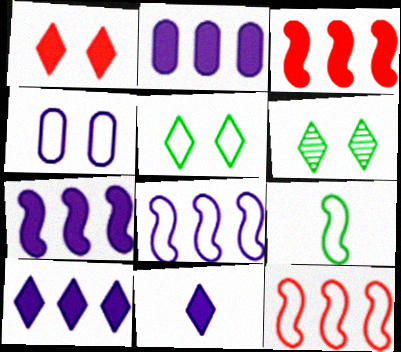[[2, 7, 10]]